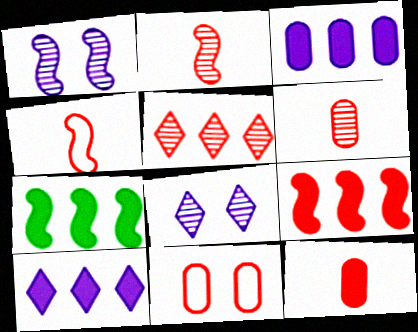[[1, 4, 7]]